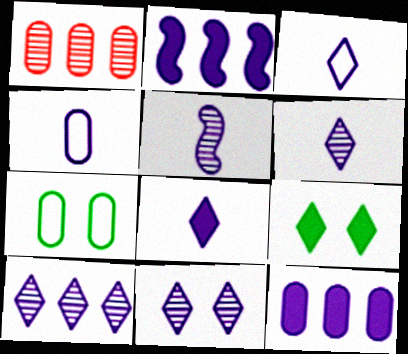[[2, 4, 11], 
[3, 6, 8], 
[4, 5, 8], 
[6, 10, 11]]